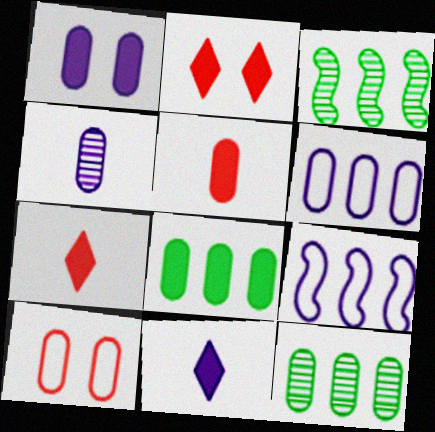[[1, 4, 6], 
[1, 5, 8], 
[3, 10, 11], 
[4, 8, 10]]